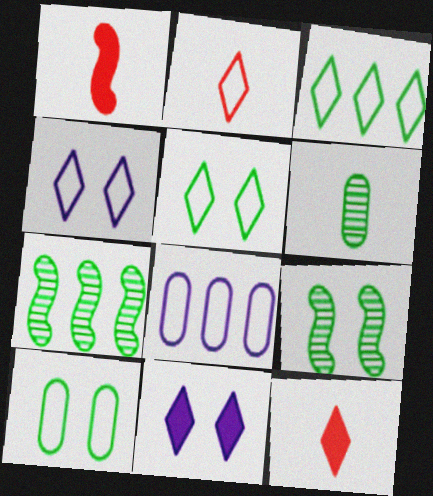[[2, 3, 4], 
[8, 9, 12]]